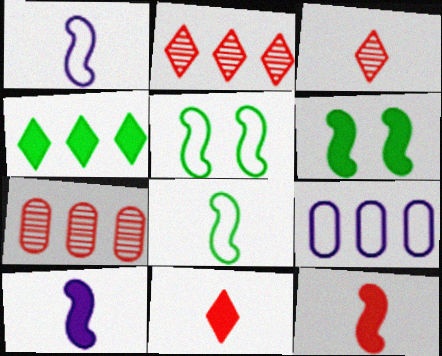[[3, 6, 9]]